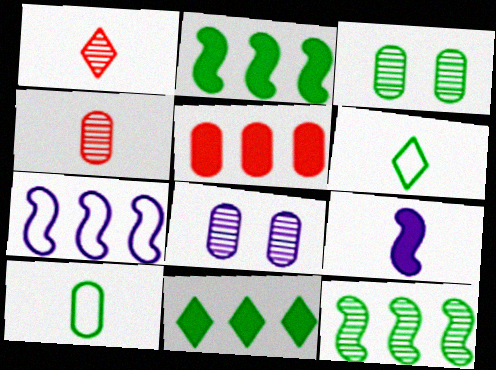[[1, 8, 12], 
[1, 9, 10], 
[2, 3, 6], 
[4, 6, 9], 
[5, 8, 10]]